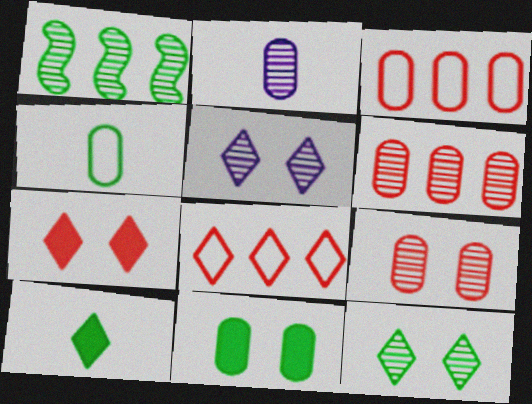[[2, 3, 11], 
[5, 8, 10]]